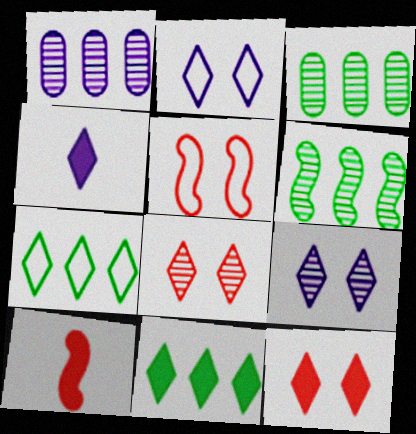[[2, 3, 10], 
[3, 4, 5], 
[4, 7, 8], 
[4, 11, 12]]